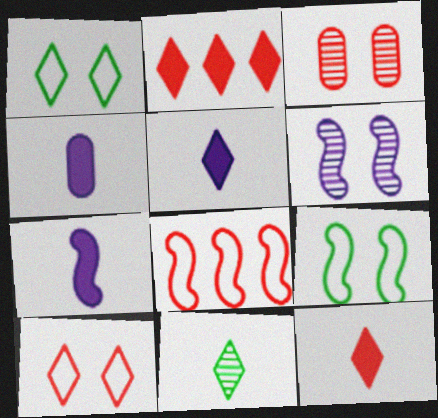[[3, 8, 12], 
[4, 5, 7]]